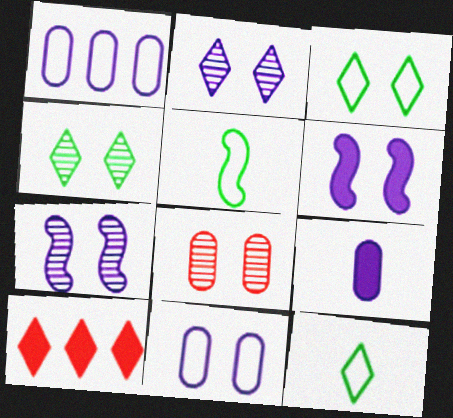[[2, 6, 11], 
[2, 10, 12], 
[3, 6, 8], 
[4, 7, 8]]